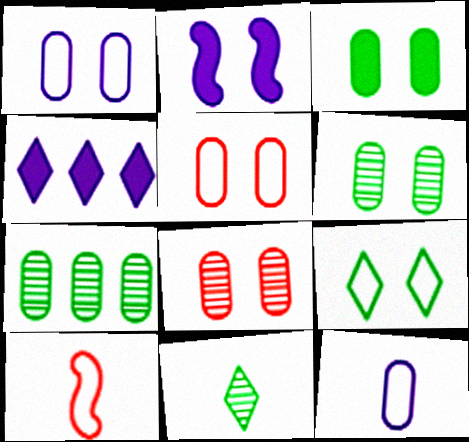[[1, 3, 8], 
[2, 8, 9], 
[4, 6, 10]]